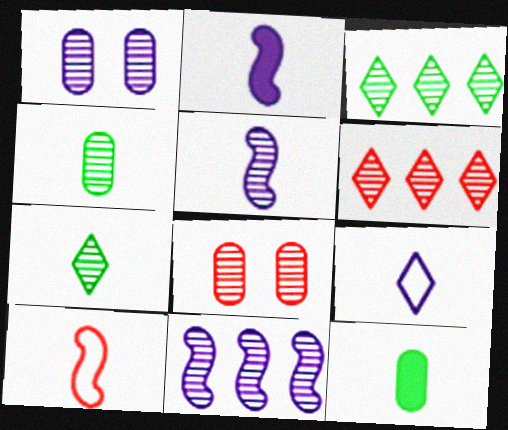[[3, 5, 8], 
[7, 8, 11]]